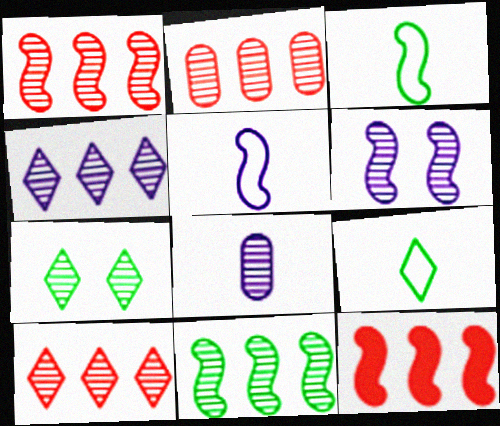[[1, 2, 10], 
[1, 7, 8], 
[2, 4, 11], 
[3, 6, 12], 
[4, 6, 8]]